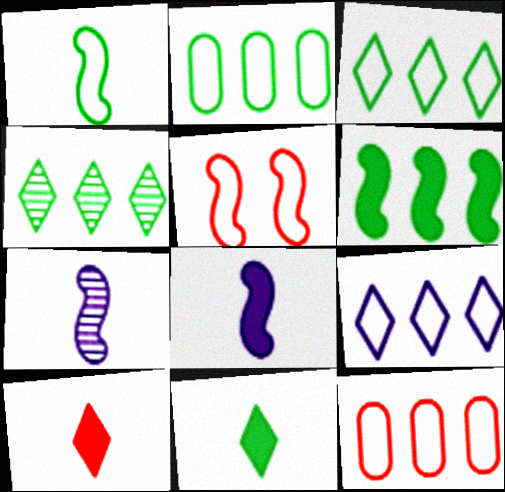[[2, 4, 6], 
[5, 6, 7]]